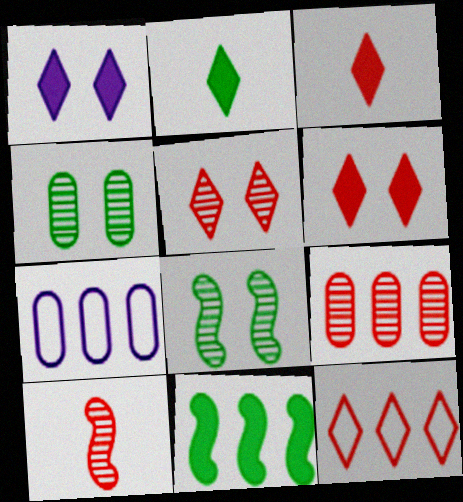[[3, 5, 12], 
[3, 7, 8], 
[5, 9, 10]]